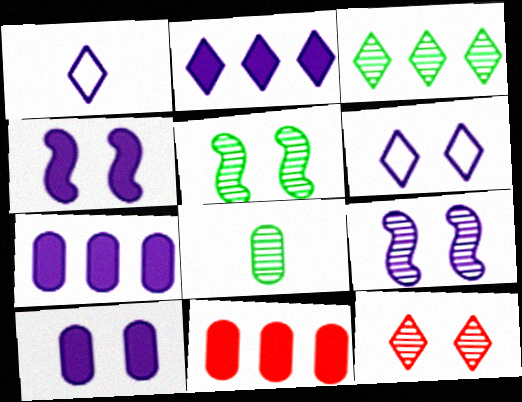[[1, 5, 11], 
[1, 7, 9], 
[3, 5, 8], 
[6, 9, 10]]